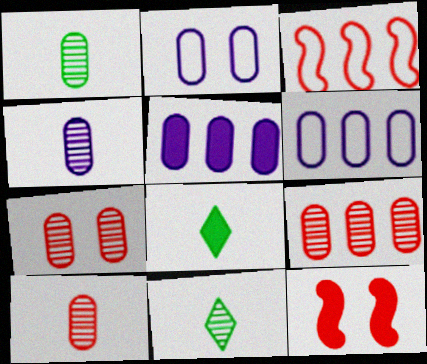[[1, 4, 10], 
[2, 4, 5], 
[5, 8, 12], 
[6, 11, 12], 
[7, 9, 10]]